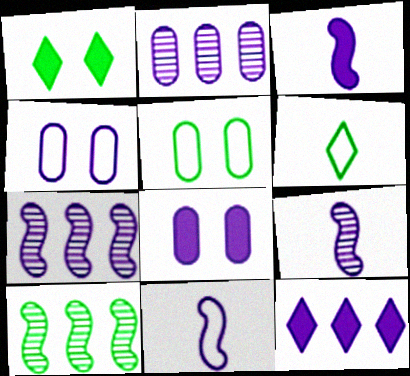[[3, 8, 12], 
[3, 9, 11], 
[4, 9, 12]]